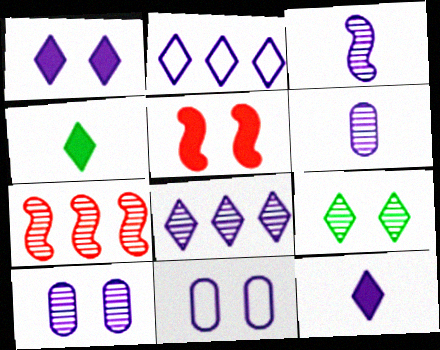[[3, 8, 10], 
[4, 7, 11], 
[5, 9, 11], 
[6, 7, 9]]